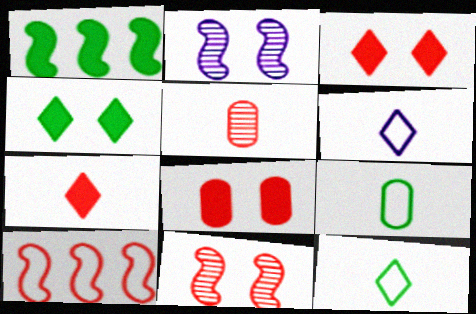[[3, 5, 10]]